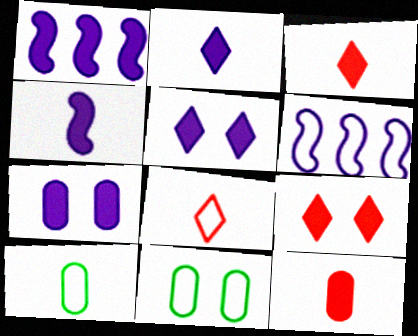[[1, 2, 7], 
[6, 8, 11]]